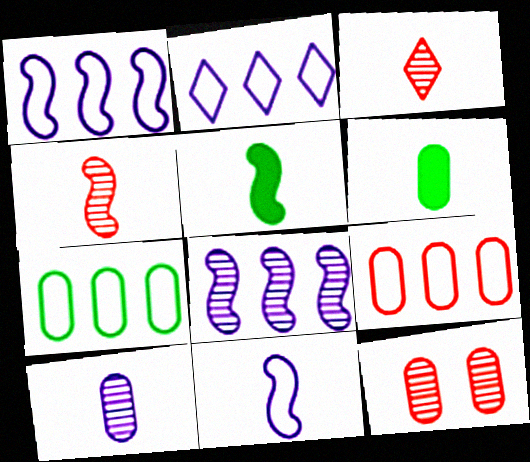[[2, 5, 12], 
[3, 6, 11], 
[4, 5, 11]]